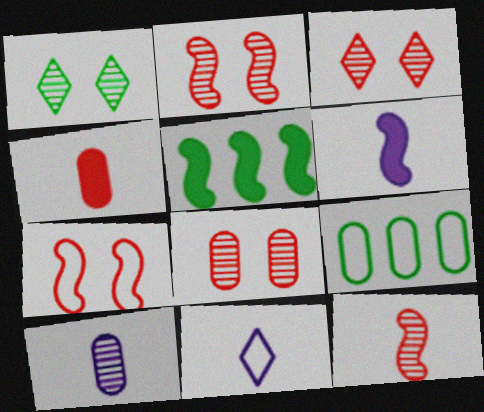[[2, 3, 8], 
[3, 6, 9], 
[5, 8, 11], 
[6, 10, 11], 
[7, 9, 11]]